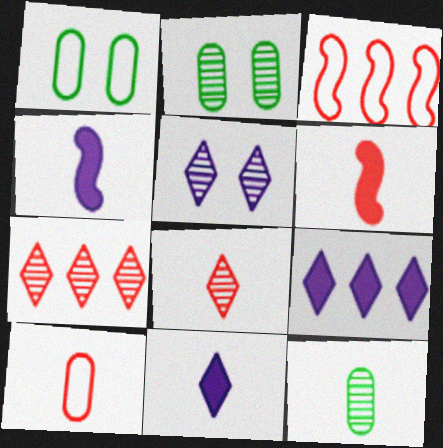[[1, 4, 7], 
[2, 3, 11], 
[6, 8, 10]]